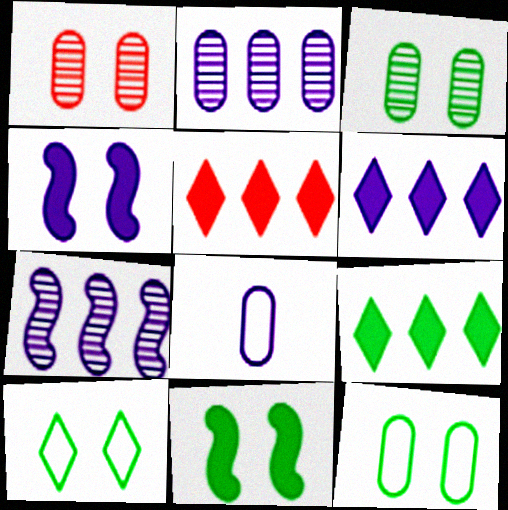[[1, 4, 10], 
[3, 10, 11], 
[5, 6, 9]]